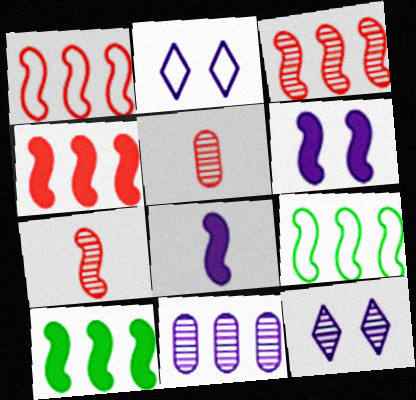[[1, 3, 4], 
[2, 5, 10], 
[2, 8, 11], 
[6, 7, 9]]